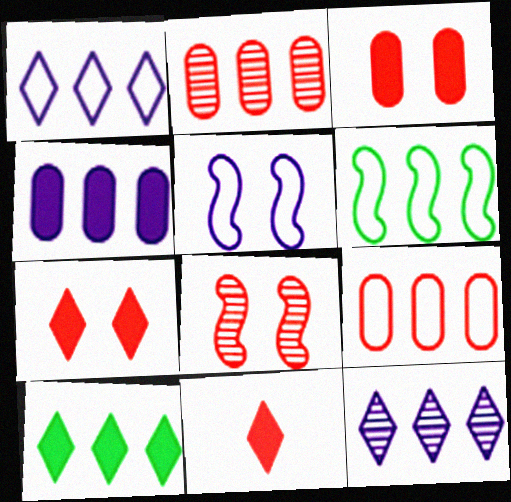[[1, 6, 9], 
[8, 9, 11]]